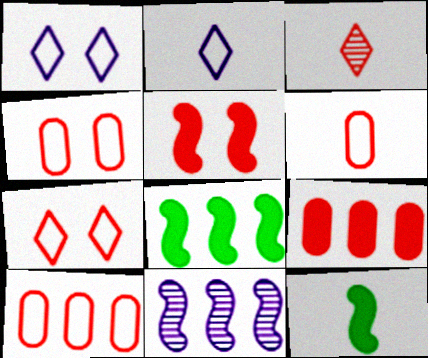[[3, 5, 10], 
[4, 6, 10]]